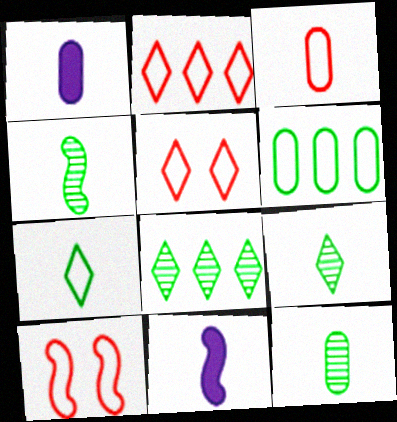[[1, 3, 12], 
[1, 8, 10], 
[2, 3, 10], 
[3, 9, 11], 
[4, 9, 12]]